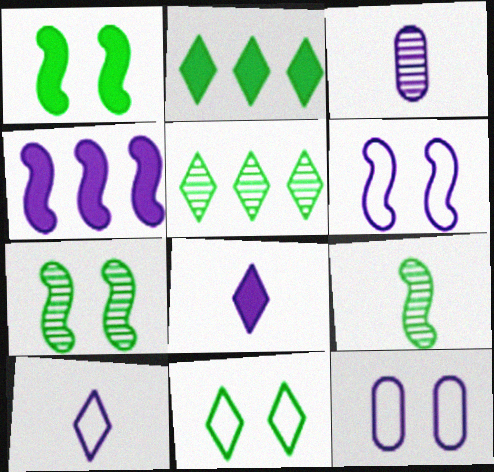[]